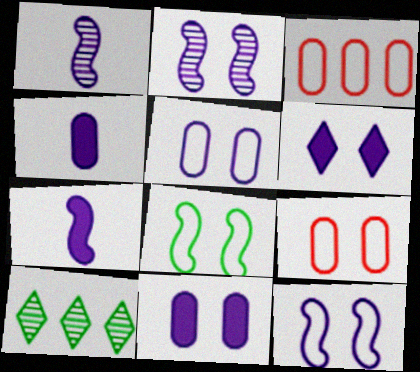[[2, 5, 6], 
[7, 9, 10]]